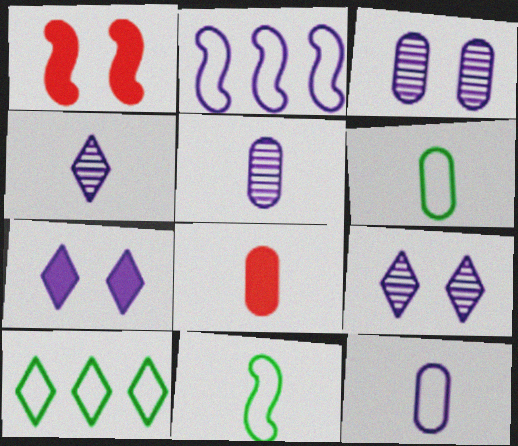[[1, 5, 10], 
[2, 5, 7], 
[4, 8, 11], 
[5, 6, 8]]